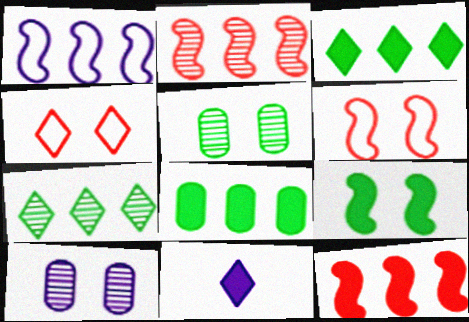[[1, 10, 11], 
[4, 7, 11], 
[4, 9, 10]]